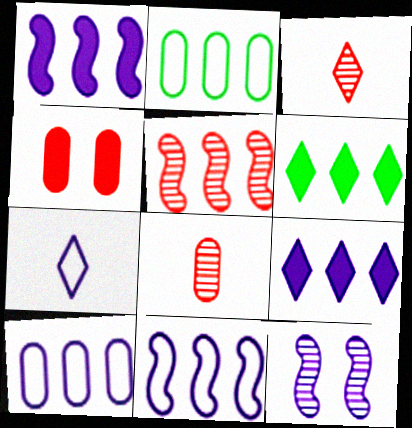[[2, 5, 9], 
[5, 6, 10]]